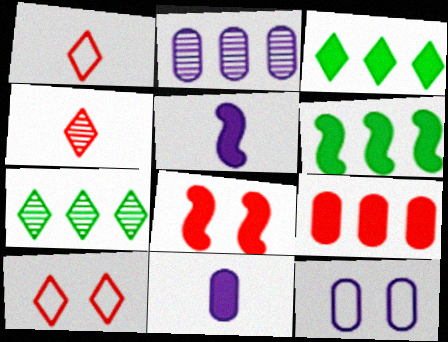[[2, 11, 12], 
[3, 8, 11], 
[4, 6, 12], 
[5, 6, 8]]